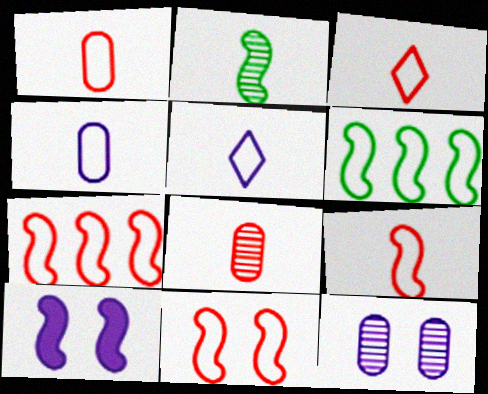[[1, 3, 9], 
[2, 7, 10], 
[7, 9, 11]]